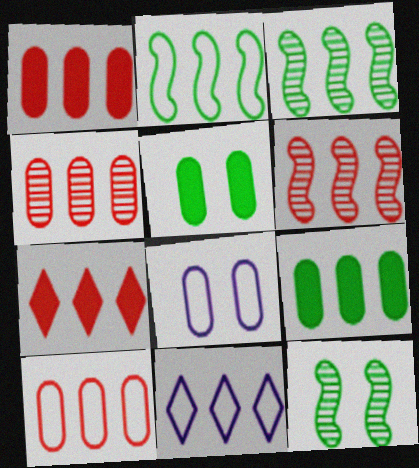[[1, 3, 11], 
[1, 4, 10], 
[2, 10, 11], 
[6, 7, 10], 
[6, 9, 11]]